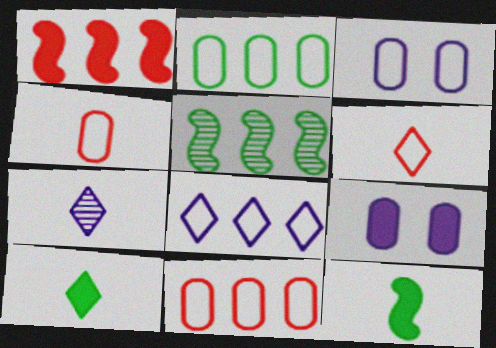[[1, 9, 10], 
[2, 3, 4], 
[4, 7, 12], 
[5, 6, 9], 
[6, 7, 10]]